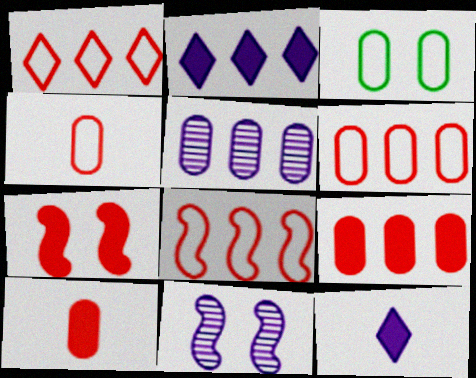[[1, 6, 8], 
[3, 5, 10]]